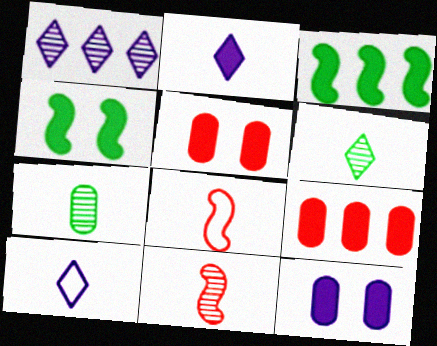[[2, 3, 5], 
[2, 4, 9], 
[2, 7, 8]]